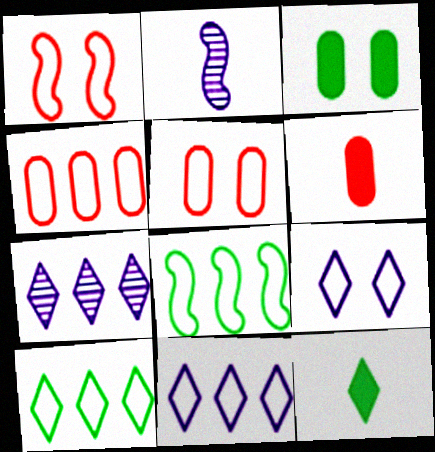[[4, 8, 11]]